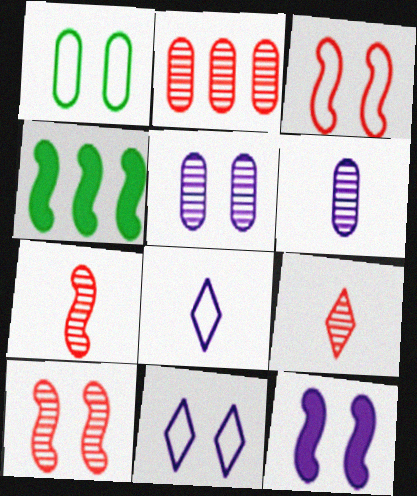[[1, 3, 11], 
[2, 9, 10], 
[5, 11, 12]]